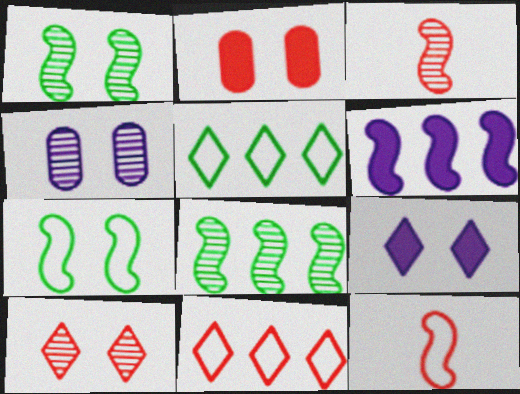[[1, 4, 10], 
[1, 6, 12], 
[2, 3, 11], 
[3, 6, 7]]